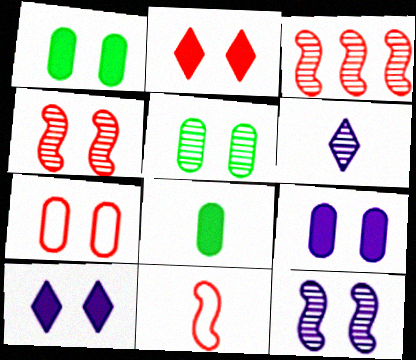[[2, 4, 7], 
[3, 5, 6], 
[5, 7, 9], 
[6, 8, 11]]